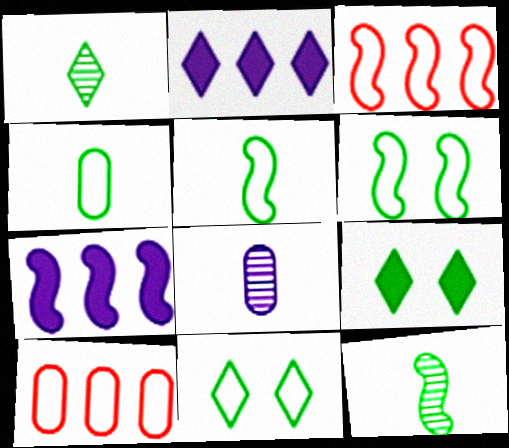[[3, 8, 9]]